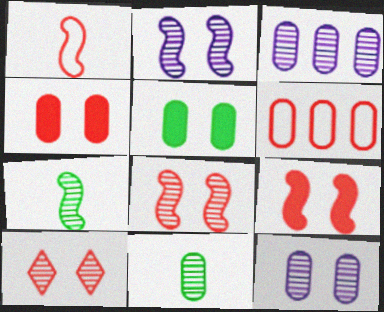[[3, 7, 10]]